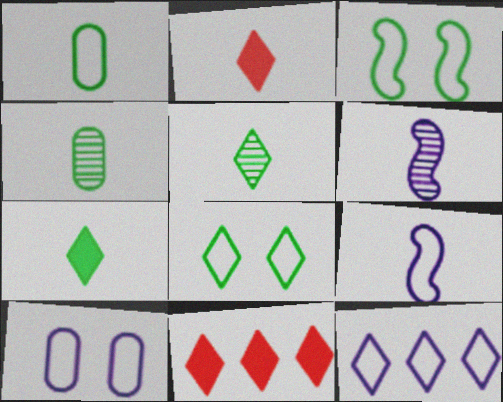[[1, 2, 6], 
[2, 4, 9], 
[9, 10, 12]]